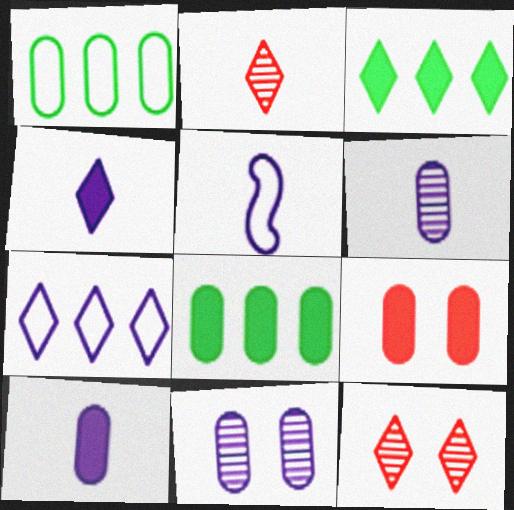[[1, 6, 9], 
[4, 5, 6], 
[5, 8, 12], 
[8, 9, 10]]